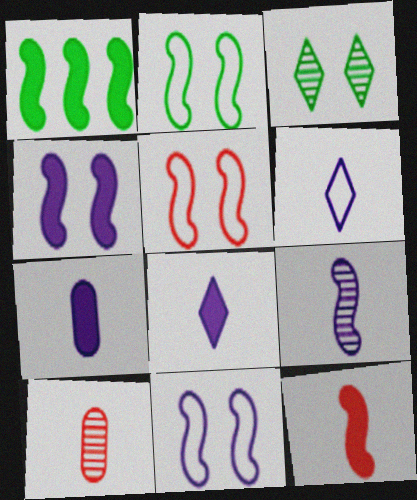[[1, 4, 12], 
[1, 5, 9], 
[2, 5, 11], 
[6, 7, 9]]